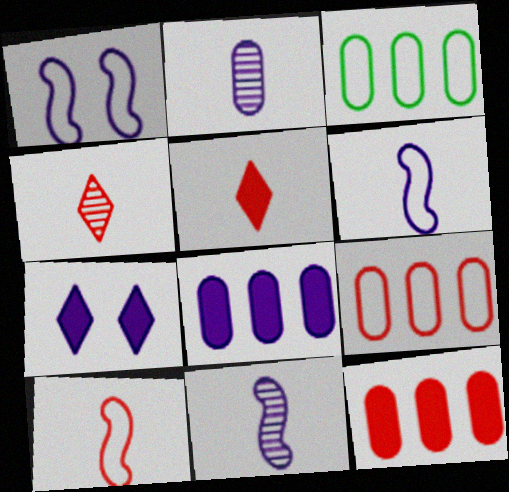[]